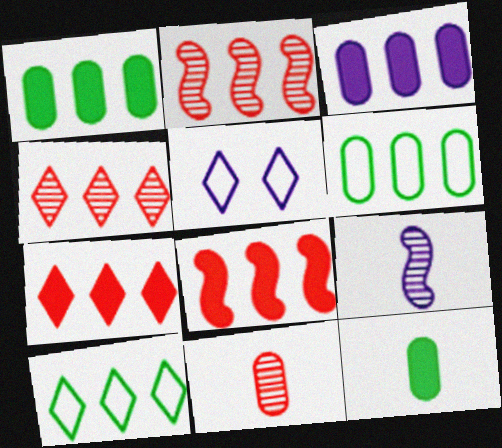[[2, 3, 10], 
[2, 5, 12], 
[3, 5, 9]]